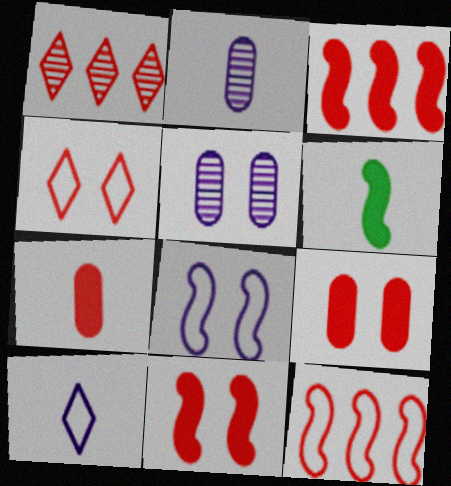[]